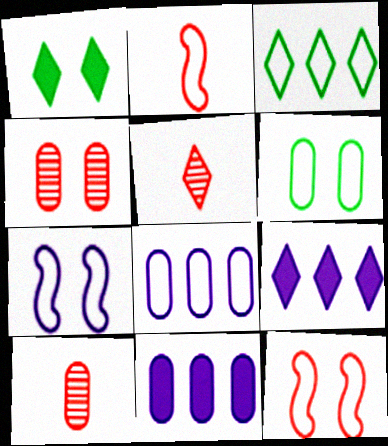[[1, 4, 7], 
[6, 10, 11]]